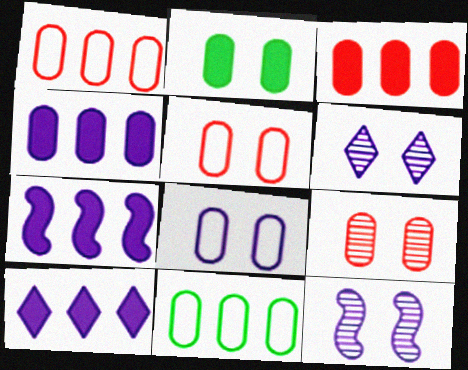[[2, 8, 9], 
[4, 7, 10]]